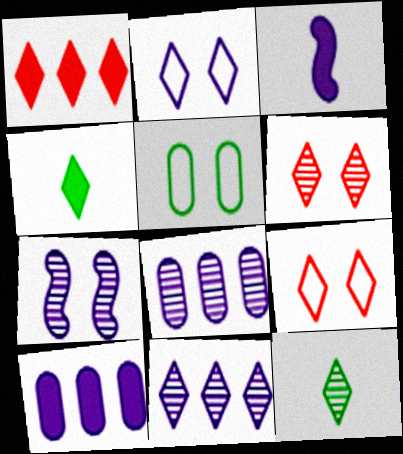[[1, 2, 12], 
[2, 3, 8], 
[4, 9, 11], 
[6, 11, 12]]